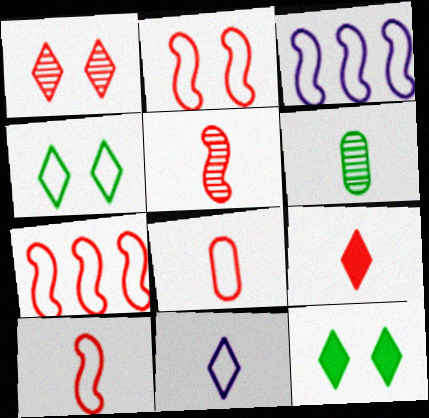[[2, 7, 10], 
[3, 4, 8], 
[5, 8, 9]]